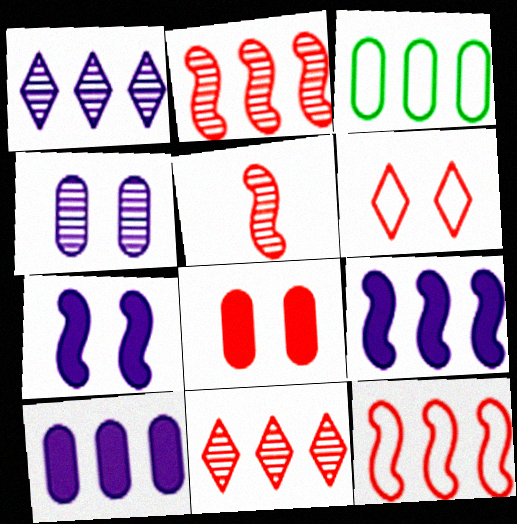[[3, 9, 11]]